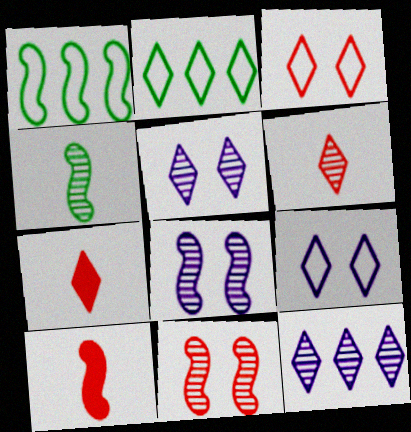[[1, 8, 10], 
[2, 5, 7]]